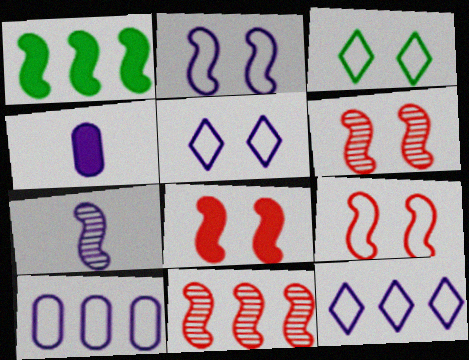[[1, 7, 9], 
[3, 4, 11], 
[6, 8, 9]]